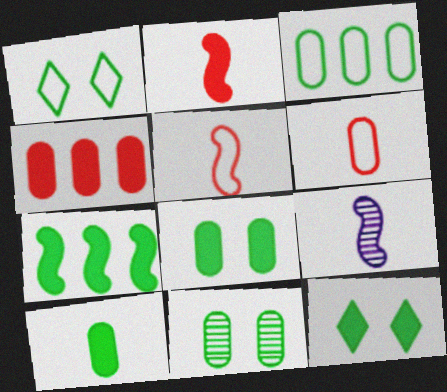[[1, 4, 9], 
[3, 10, 11], 
[7, 10, 12]]